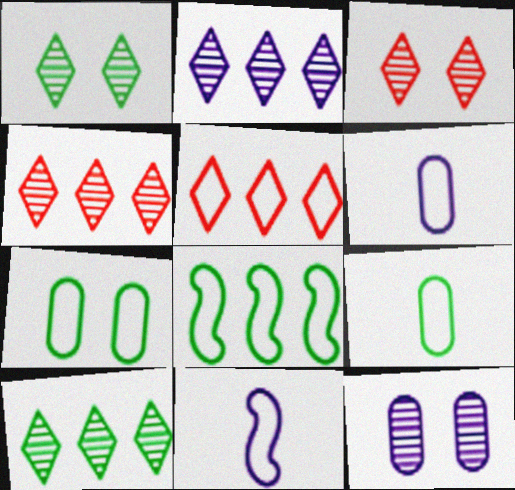[[2, 4, 10], 
[5, 7, 11]]